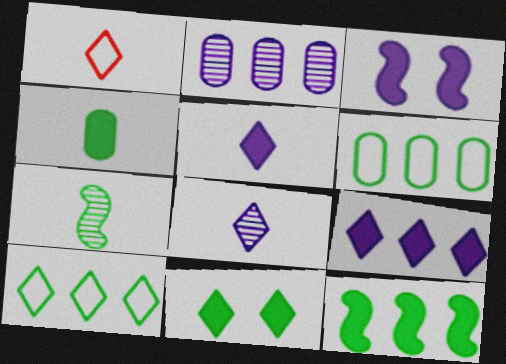[[4, 11, 12], 
[6, 7, 11]]